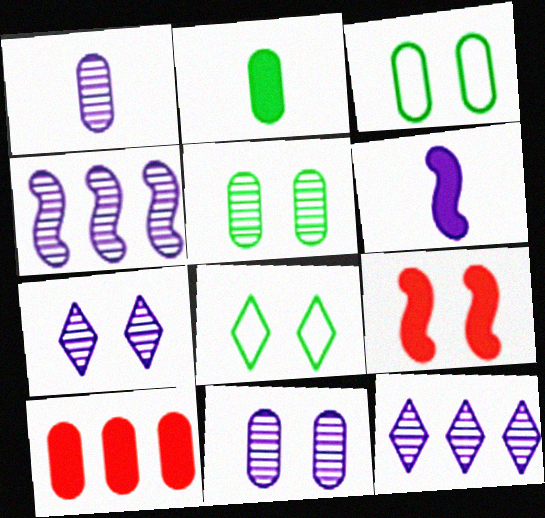[[1, 3, 10], 
[1, 4, 7], 
[3, 7, 9], 
[8, 9, 11]]